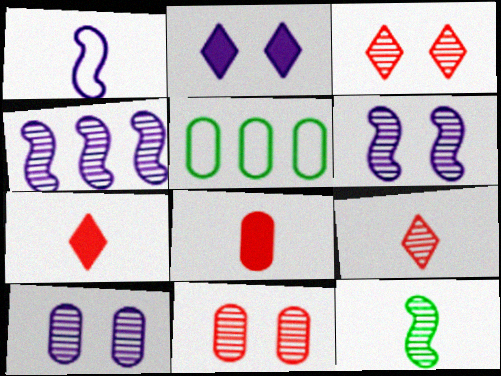[[5, 6, 7], 
[5, 8, 10]]